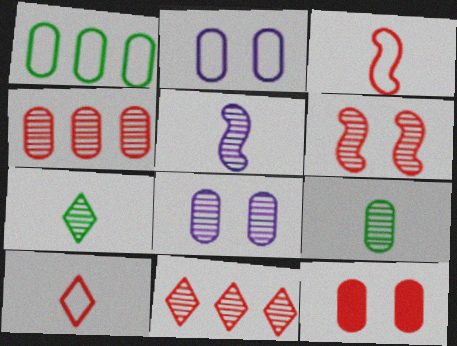[[3, 11, 12], 
[4, 8, 9]]